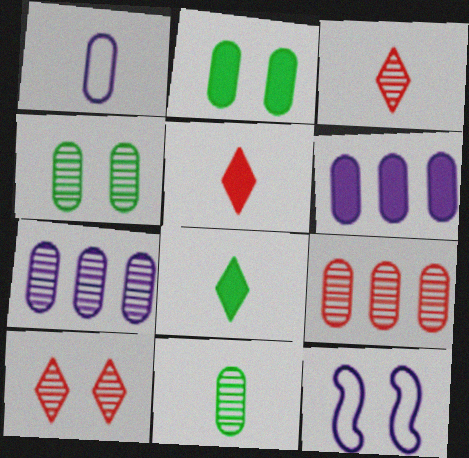[[1, 2, 9], 
[2, 10, 12], 
[8, 9, 12]]